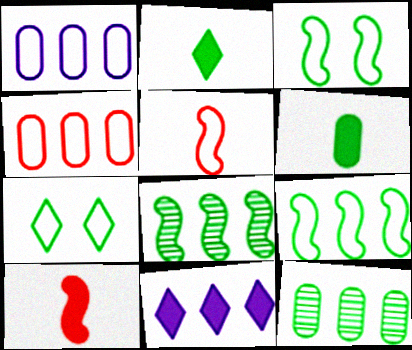[[1, 5, 7], 
[2, 3, 12], 
[4, 8, 11], 
[6, 7, 8]]